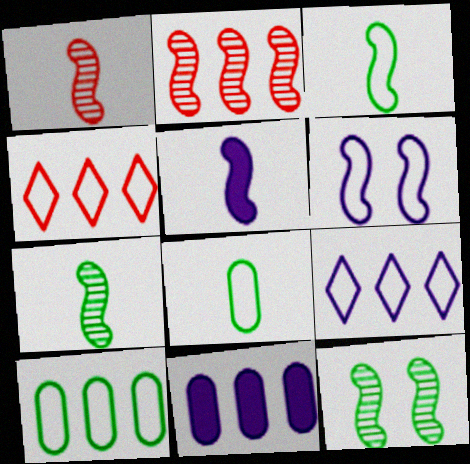[[1, 3, 5], 
[4, 6, 8]]